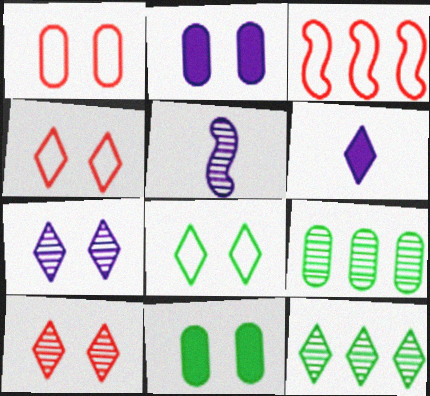[[4, 6, 12], 
[5, 9, 10]]